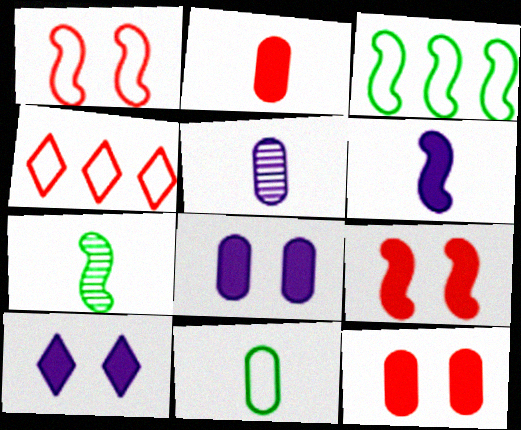[[2, 5, 11], 
[4, 7, 8]]